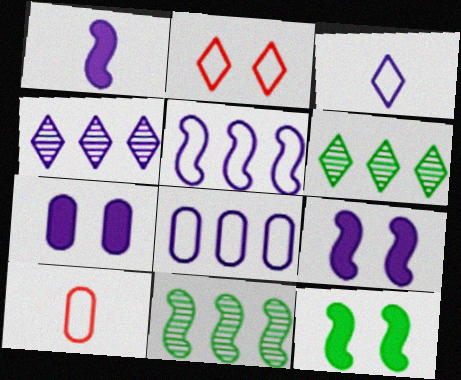[[4, 10, 12], 
[6, 9, 10]]